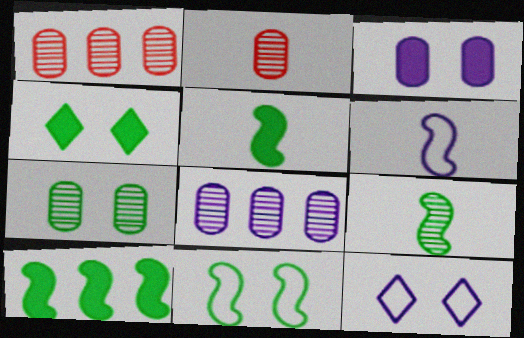[[1, 4, 6], 
[1, 5, 12], 
[2, 7, 8], 
[2, 10, 12], 
[4, 7, 11], 
[9, 10, 11]]